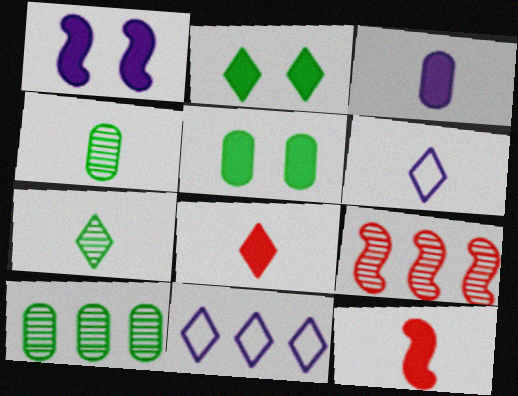[[4, 6, 12], 
[5, 6, 9], 
[6, 7, 8]]